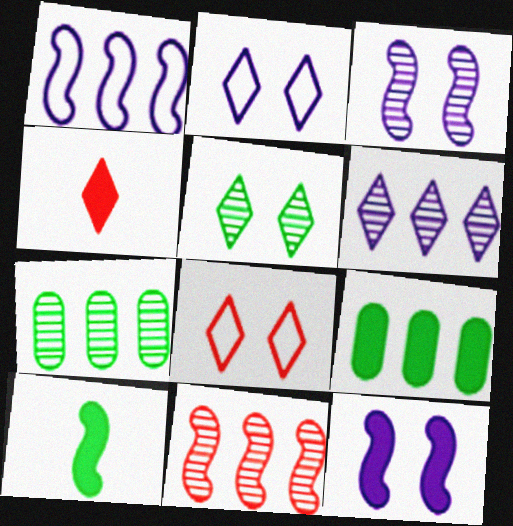[[4, 9, 12], 
[6, 7, 11]]